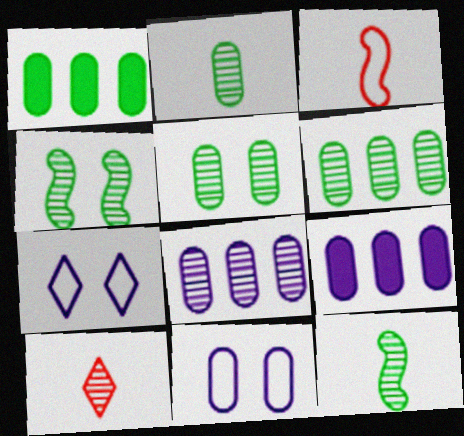[[2, 5, 6], 
[4, 8, 10]]